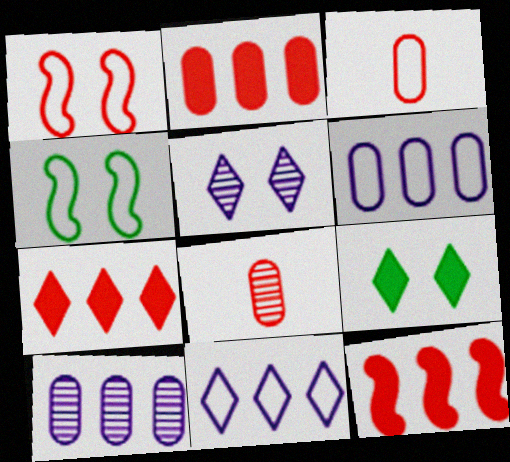[[1, 7, 8], 
[2, 7, 12], 
[3, 4, 11]]